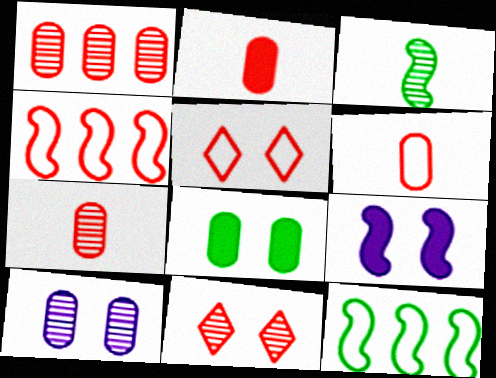[[2, 4, 11], 
[2, 6, 7], 
[3, 4, 9], 
[4, 5, 6]]